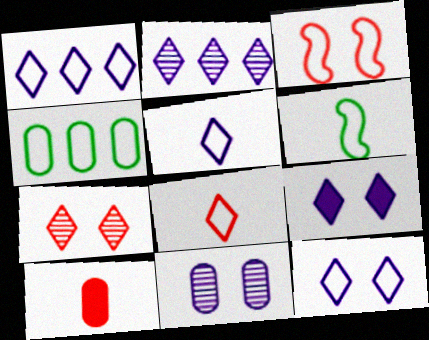[[1, 5, 12], 
[2, 5, 9], 
[3, 4, 5], 
[4, 10, 11]]